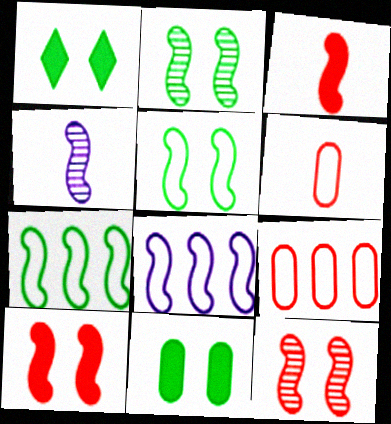[[1, 4, 9], 
[2, 3, 8], 
[4, 7, 10]]